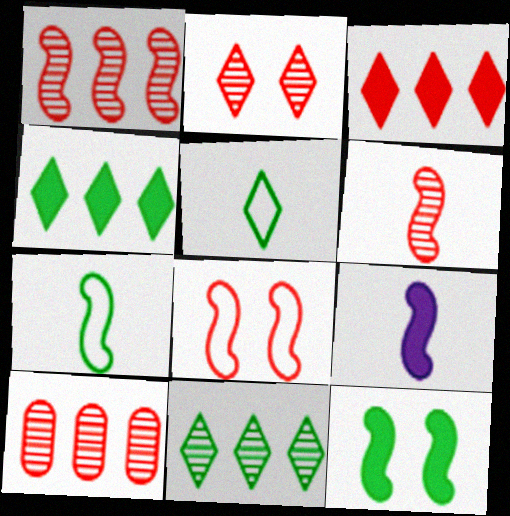[[2, 6, 10], 
[6, 7, 9]]